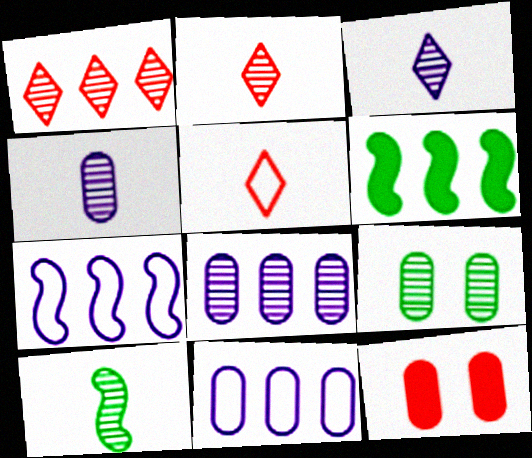[[1, 6, 11], 
[2, 4, 10]]